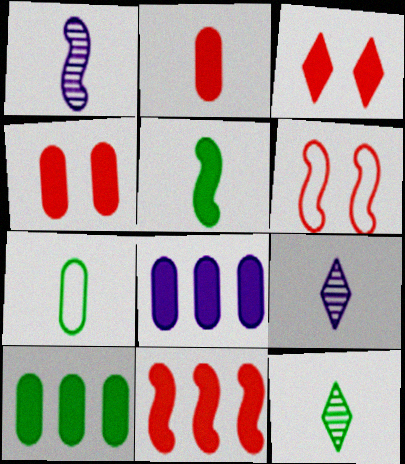[[2, 3, 11], 
[3, 5, 8], 
[5, 7, 12], 
[6, 8, 12], 
[6, 9, 10]]